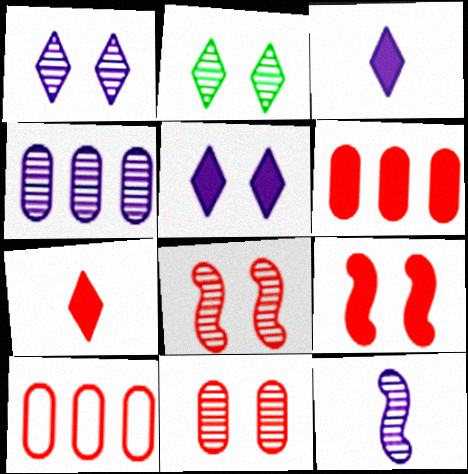[[1, 4, 12], 
[6, 7, 9], 
[7, 8, 10]]